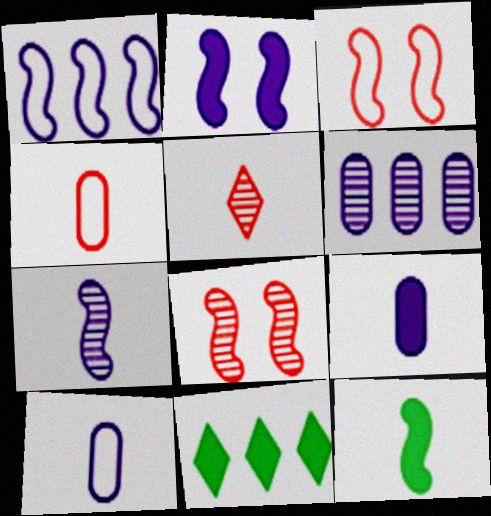[[1, 2, 7], 
[1, 8, 12], 
[5, 10, 12], 
[8, 10, 11]]